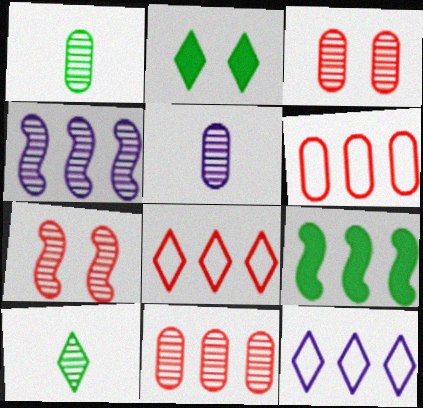[[3, 4, 10], 
[9, 11, 12]]